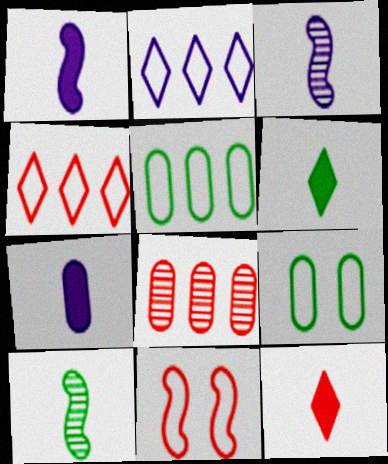[[7, 8, 9], 
[8, 11, 12]]